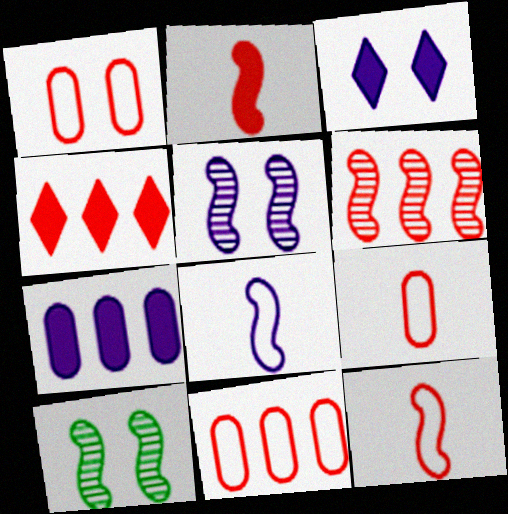[[1, 3, 10], 
[1, 9, 11], 
[4, 6, 11]]